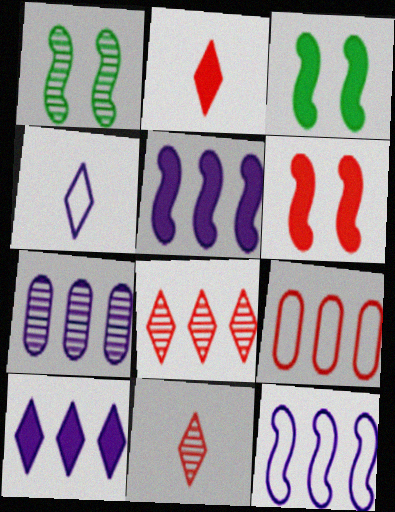[[1, 7, 11], 
[6, 9, 11], 
[7, 10, 12]]